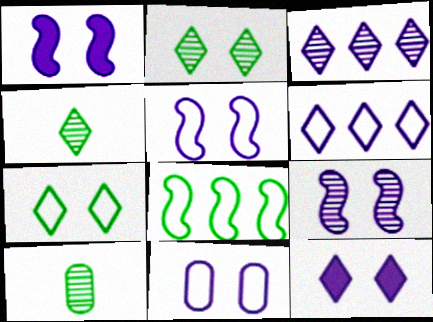[[1, 5, 9], 
[9, 11, 12]]